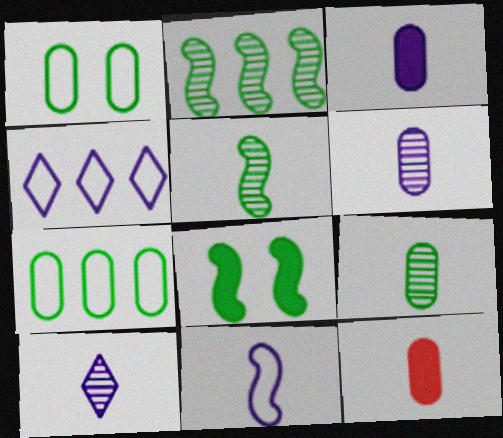[[3, 10, 11]]